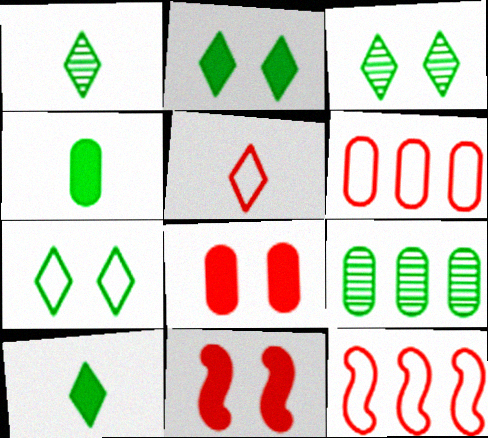[[2, 3, 7]]